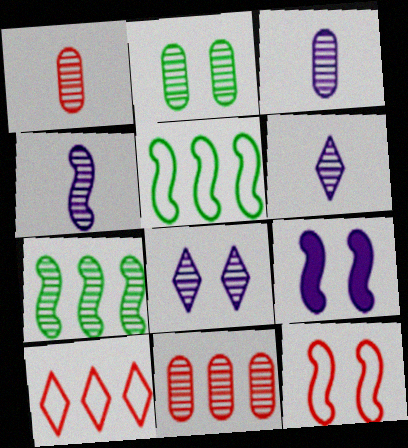[[1, 7, 8], 
[2, 3, 11], 
[3, 4, 6]]